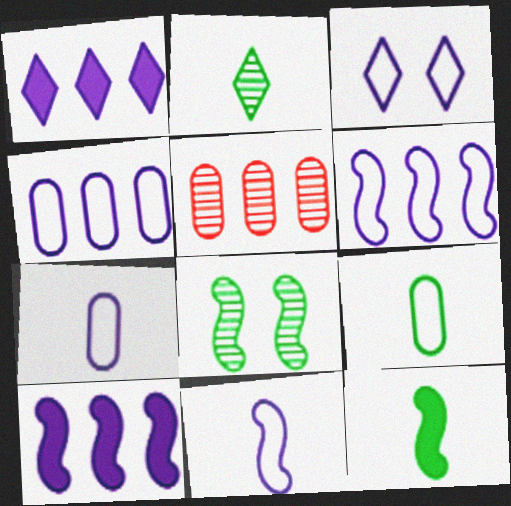[[2, 9, 12], 
[3, 4, 11], 
[3, 5, 12], 
[3, 6, 7]]